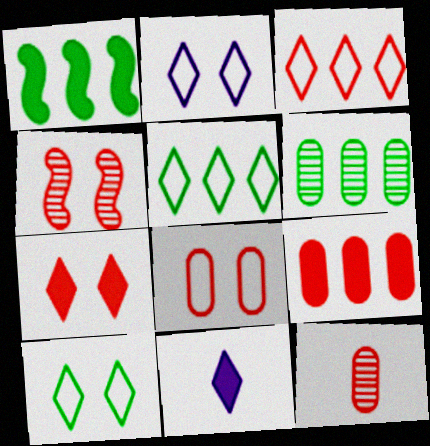[[1, 2, 12], 
[1, 5, 6], 
[4, 7, 8], 
[8, 9, 12]]